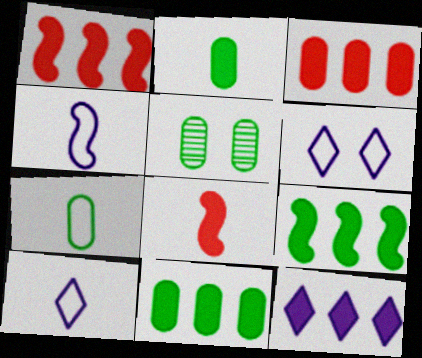[[1, 5, 10], 
[1, 11, 12], 
[3, 9, 12], 
[5, 7, 11]]